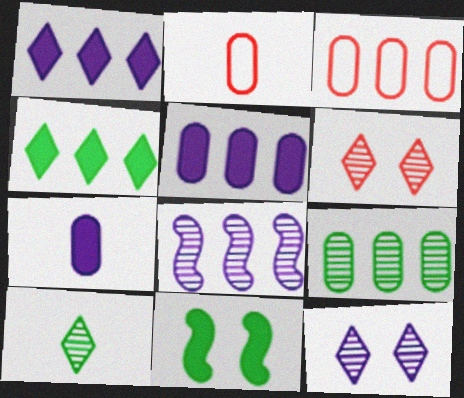[[3, 4, 8], 
[3, 5, 9]]